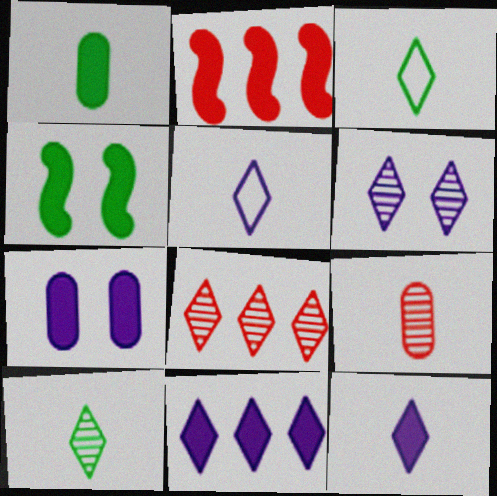[[5, 6, 11], 
[6, 8, 10]]